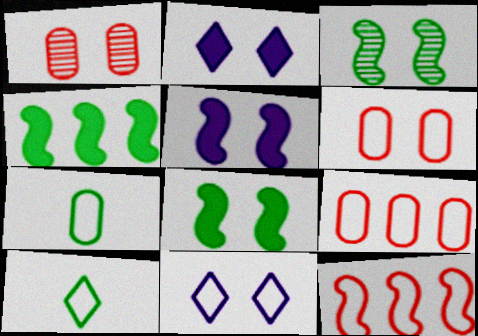[[1, 8, 11], 
[2, 3, 6], 
[7, 11, 12]]